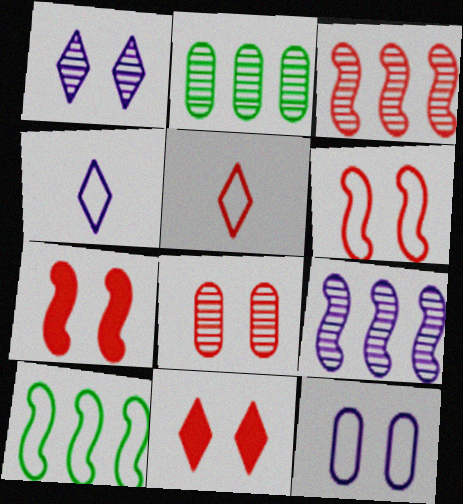[[2, 4, 7], 
[5, 10, 12], 
[6, 8, 11]]